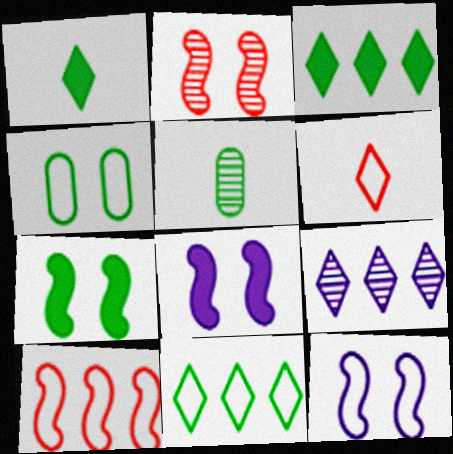[[2, 5, 9], 
[2, 7, 12], 
[5, 7, 11]]